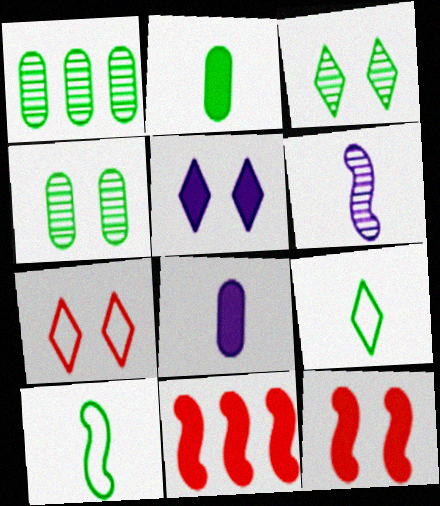[[2, 5, 11], 
[3, 5, 7]]